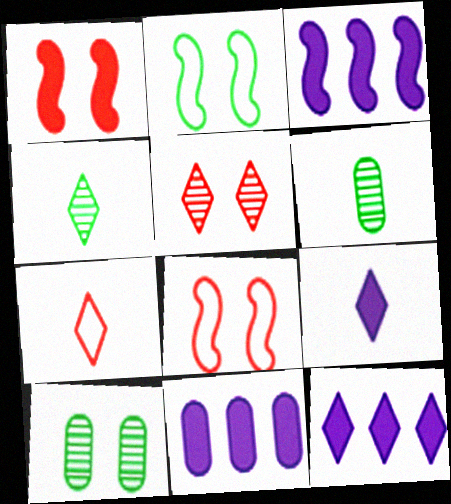[[3, 7, 10], 
[3, 11, 12], 
[4, 7, 9], 
[4, 8, 11], 
[6, 8, 12]]